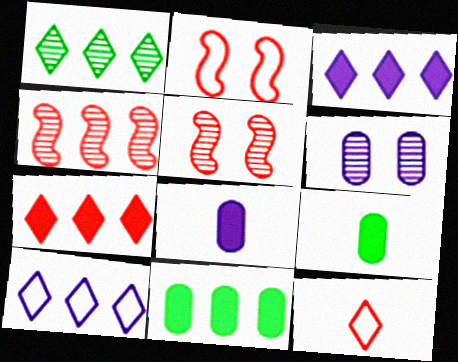[[1, 2, 8], 
[1, 7, 10], 
[4, 10, 11], 
[5, 9, 10]]